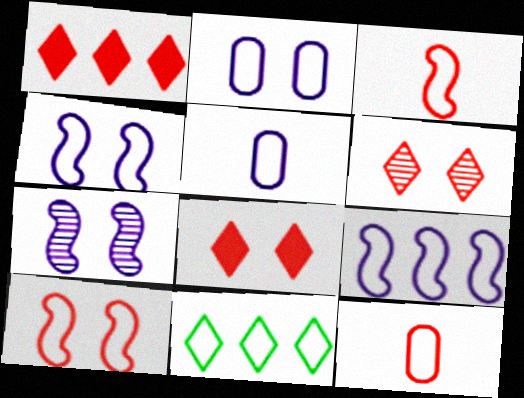[[2, 3, 11], 
[4, 11, 12], 
[5, 10, 11]]